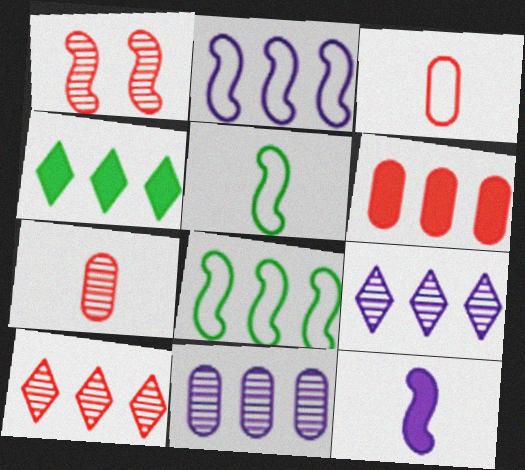[[1, 7, 10], 
[1, 8, 12], 
[6, 8, 9]]